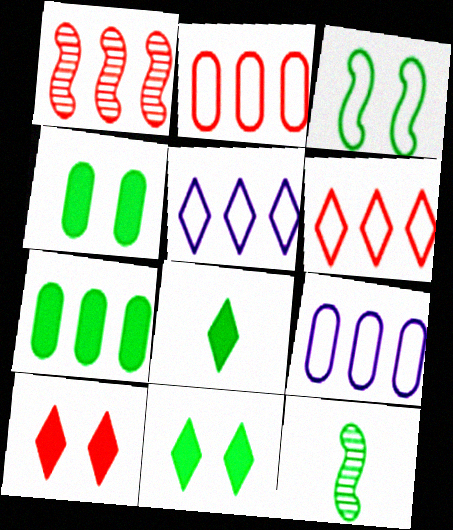[[1, 5, 7], 
[9, 10, 12]]